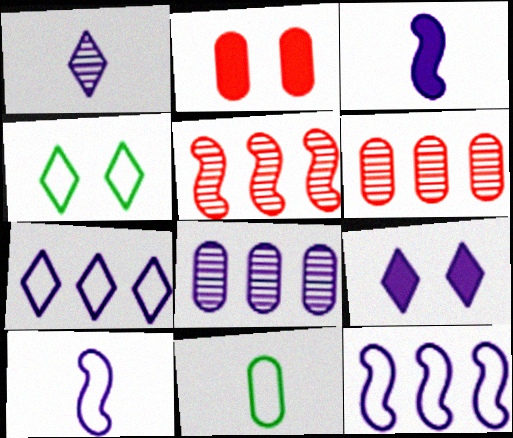[[1, 7, 9], 
[2, 8, 11], 
[3, 4, 6], 
[5, 9, 11], 
[8, 9, 10]]